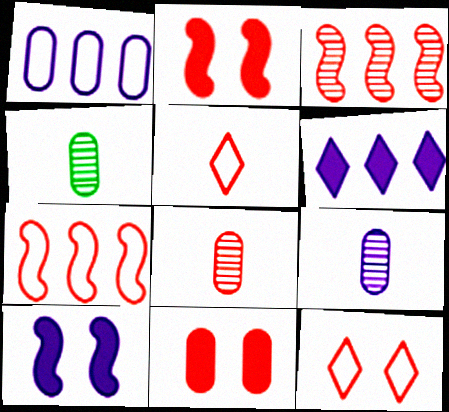[[1, 4, 11], 
[3, 5, 11], 
[4, 8, 9]]